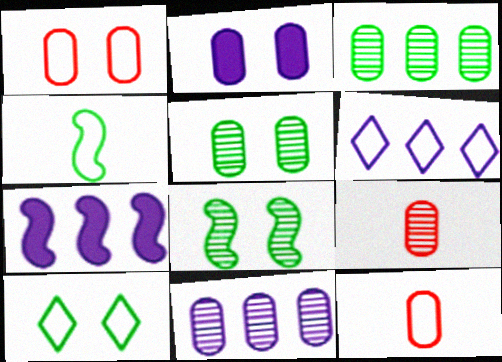[[1, 2, 5], 
[1, 4, 6], 
[2, 3, 12], 
[5, 9, 11], 
[6, 7, 11], 
[7, 9, 10]]